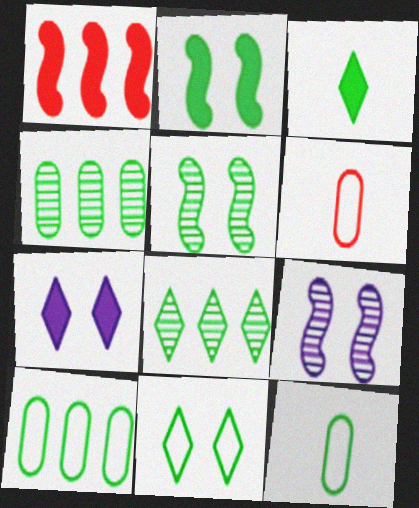[[2, 8, 12], 
[3, 5, 10], 
[3, 8, 11]]